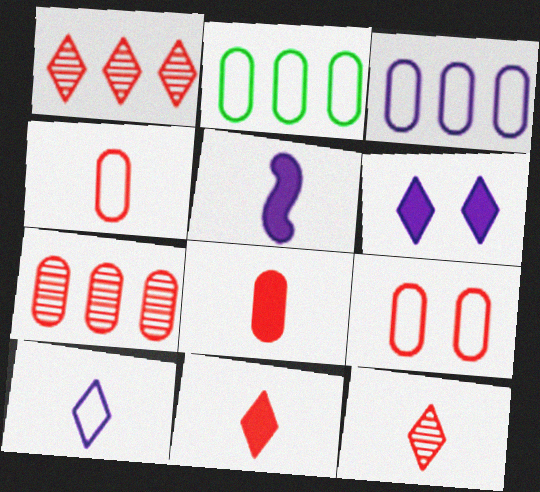[[7, 8, 9]]